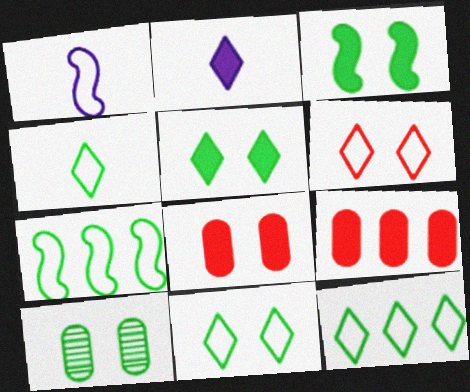[[2, 3, 9], 
[3, 10, 11], 
[4, 11, 12]]